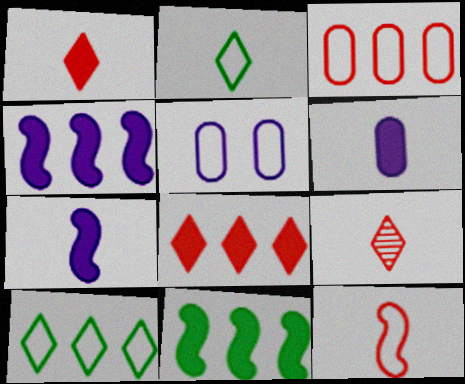[[5, 9, 11], 
[5, 10, 12]]